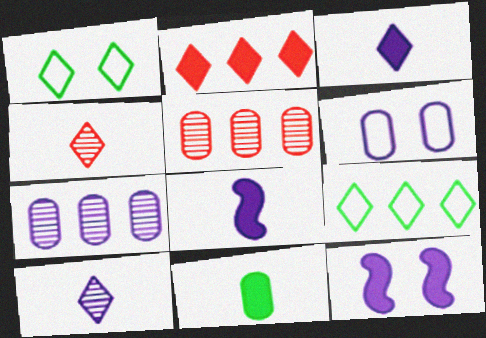[[1, 2, 10], 
[1, 5, 8], 
[2, 11, 12], 
[5, 6, 11]]